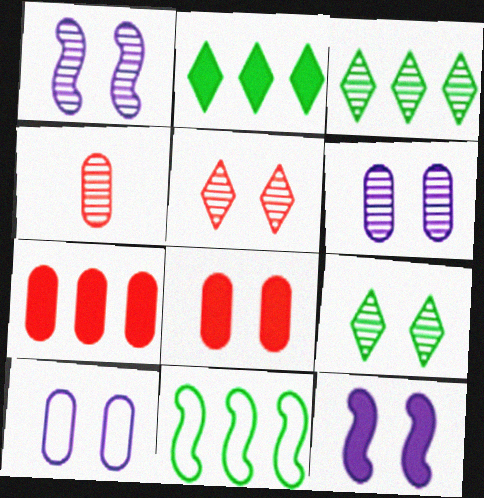[[1, 3, 4]]